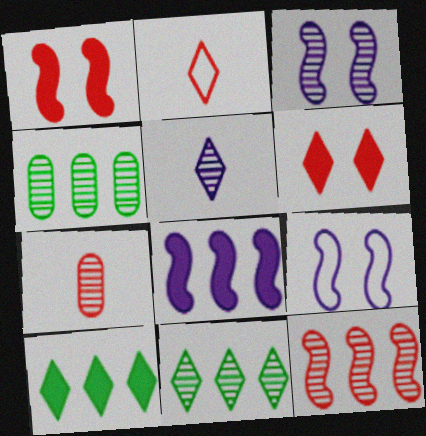[[3, 7, 11], 
[7, 9, 10]]